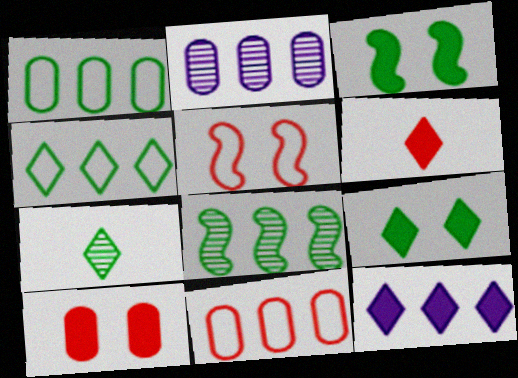[[1, 3, 7], 
[4, 7, 9], 
[6, 9, 12], 
[8, 11, 12]]